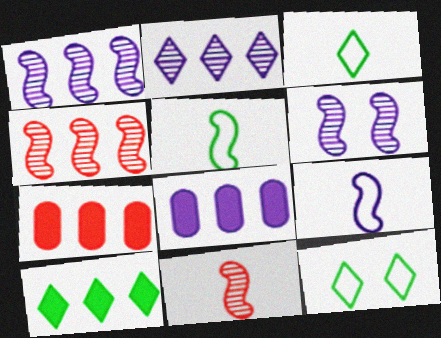[[3, 6, 7], 
[8, 11, 12]]